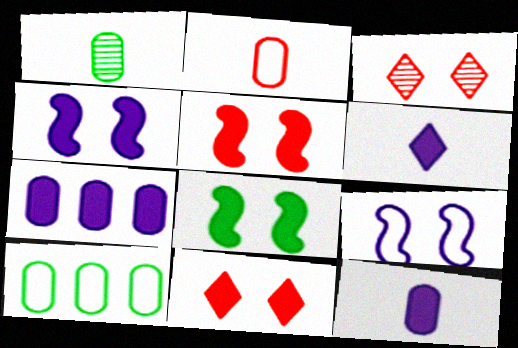[[1, 2, 12], 
[4, 5, 8], 
[4, 6, 7]]